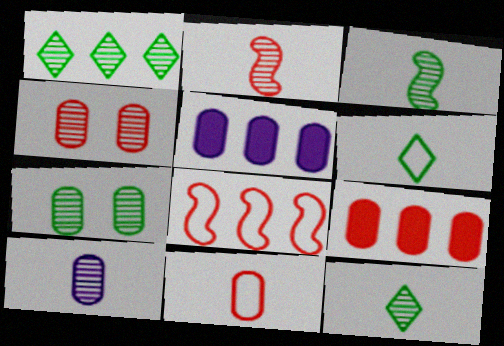[[1, 3, 7], 
[1, 5, 8], 
[2, 10, 12], 
[4, 9, 11], 
[5, 7, 11]]